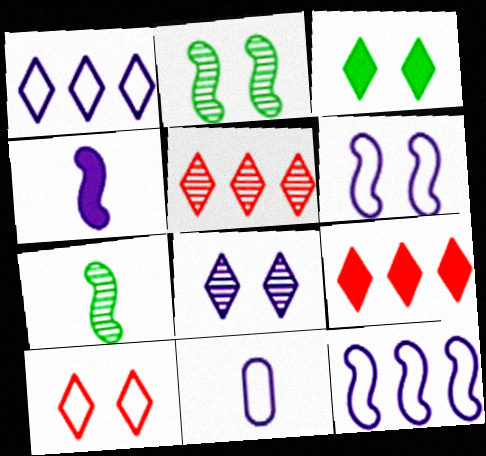[[1, 6, 11], 
[2, 9, 11], 
[3, 8, 10]]